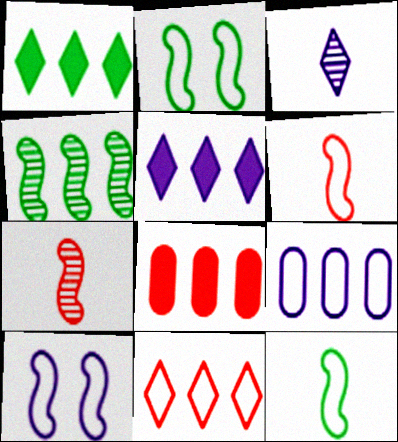[[2, 3, 8]]